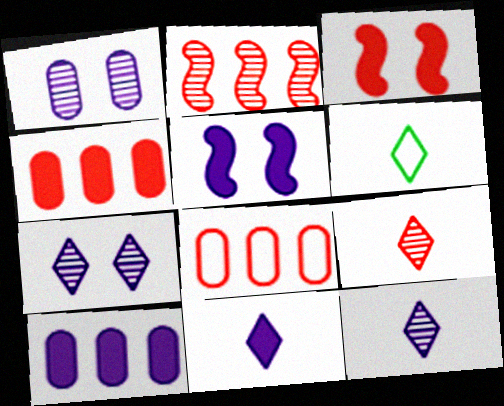[[3, 8, 9], 
[5, 10, 11], 
[6, 9, 11]]